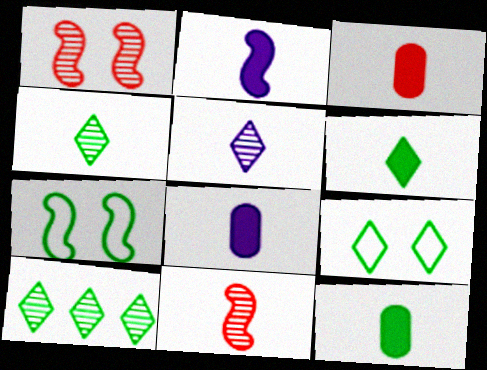[[2, 3, 6], 
[3, 8, 12], 
[6, 9, 10], 
[7, 10, 12]]